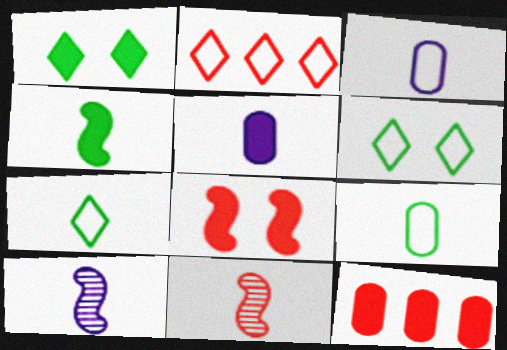[[5, 7, 11], 
[6, 10, 12]]